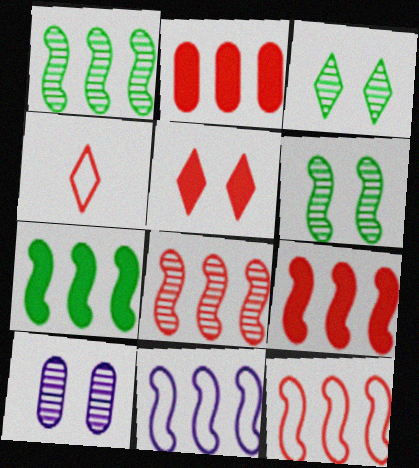[[1, 9, 11], 
[4, 7, 10], 
[7, 8, 11], 
[8, 9, 12]]